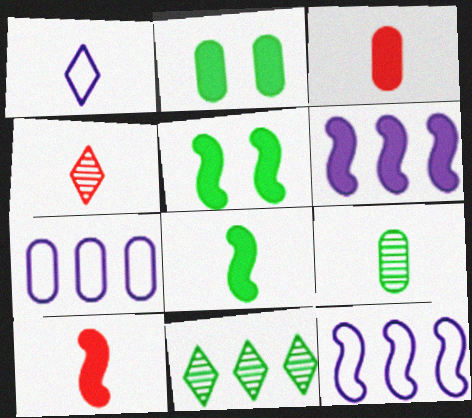[[1, 9, 10], 
[2, 4, 12], 
[4, 5, 7], 
[5, 6, 10]]